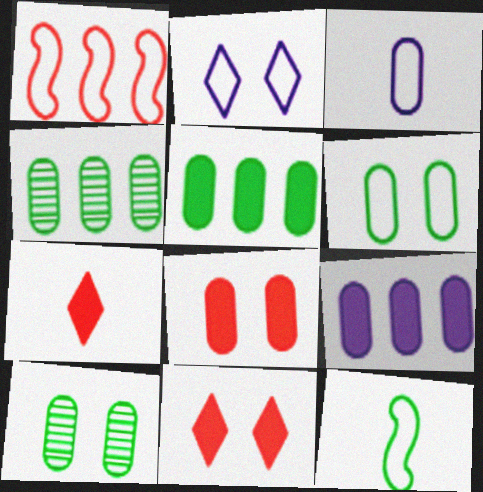[[3, 4, 8]]